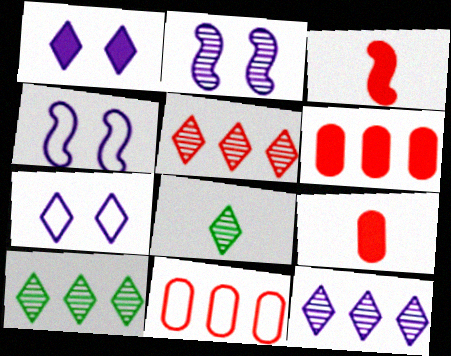[[4, 6, 8], 
[4, 9, 10], 
[5, 10, 12]]